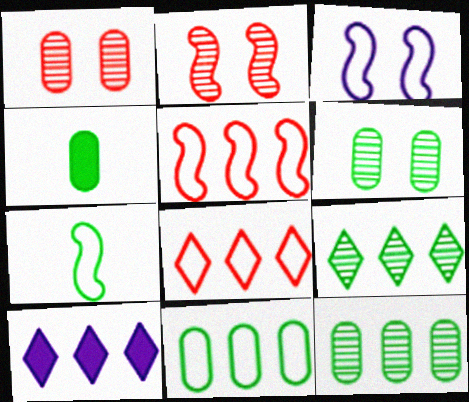[[1, 7, 10], 
[3, 5, 7], 
[4, 6, 11], 
[5, 10, 12], 
[8, 9, 10]]